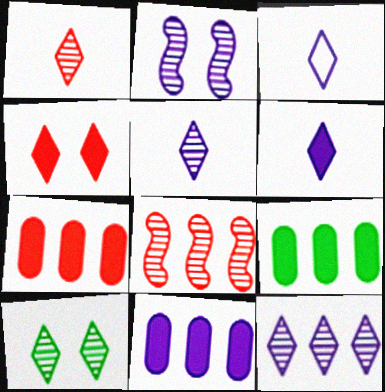[[1, 10, 12], 
[2, 3, 11], 
[3, 5, 6], 
[7, 9, 11]]